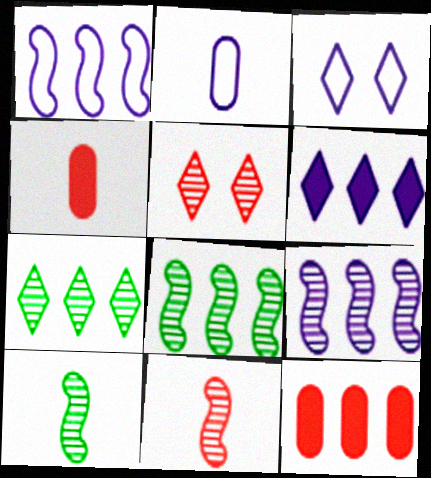[[1, 2, 3], 
[1, 7, 12], 
[3, 4, 8], 
[3, 10, 12]]